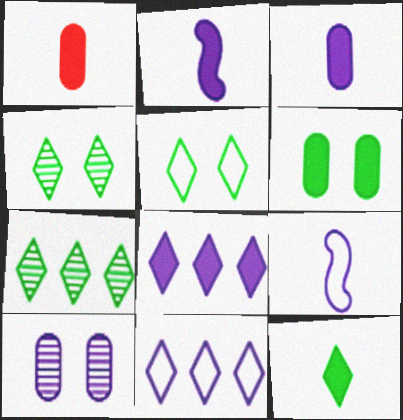[[1, 2, 12], 
[2, 10, 11], 
[5, 7, 12], 
[8, 9, 10]]